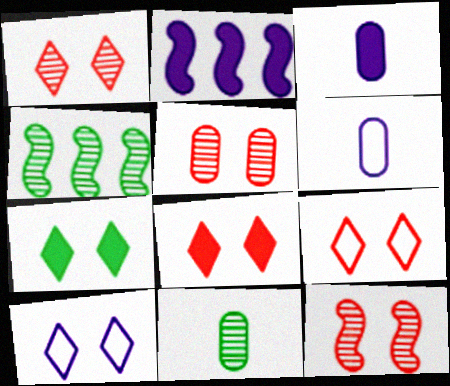[[1, 5, 12], 
[1, 7, 10], 
[1, 8, 9], 
[2, 9, 11], 
[3, 4, 9], 
[4, 6, 8]]